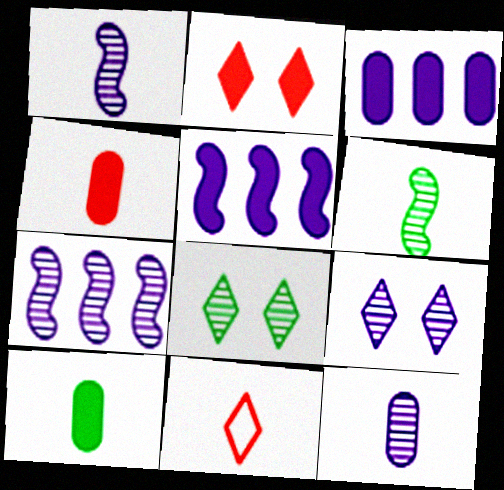[[1, 10, 11], 
[2, 5, 10], 
[7, 9, 12]]